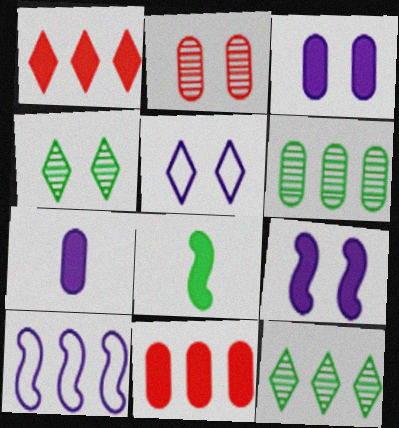[[1, 3, 8], 
[1, 6, 10], 
[10, 11, 12]]